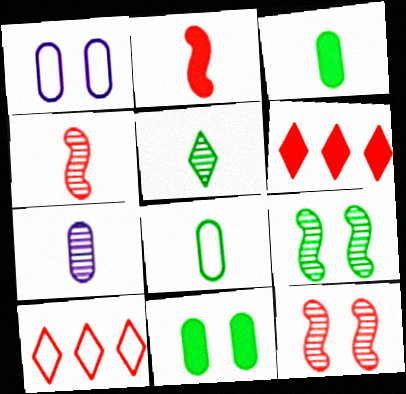[[4, 5, 7]]